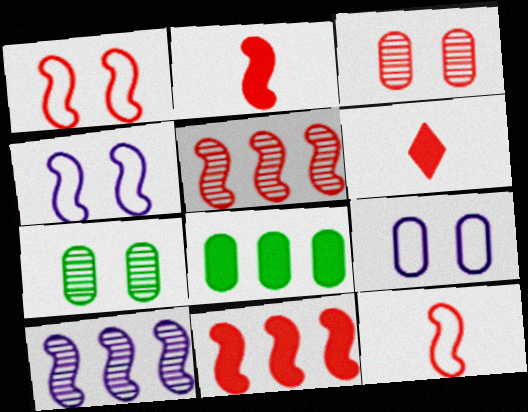[[1, 2, 5]]